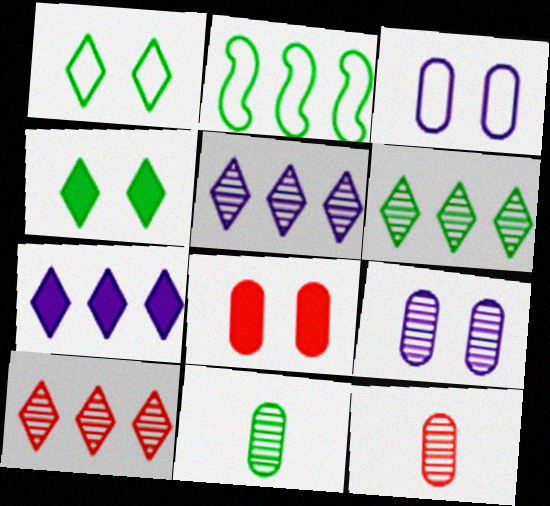[[2, 4, 11], 
[5, 6, 10]]